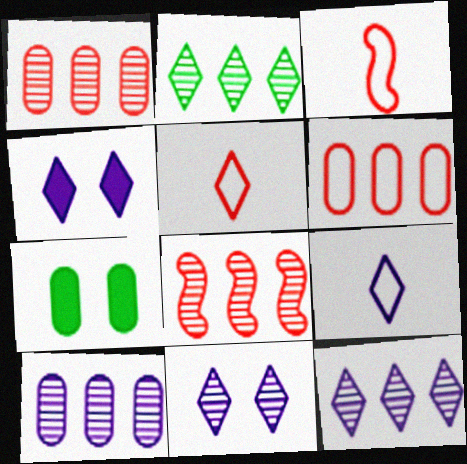[[2, 4, 5], 
[2, 8, 10], 
[3, 7, 12], 
[4, 9, 12], 
[7, 8, 9]]